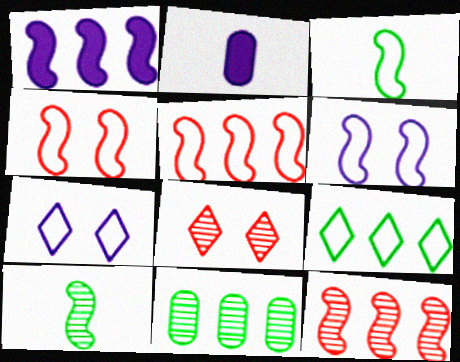[[1, 4, 10], 
[3, 5, 6]]